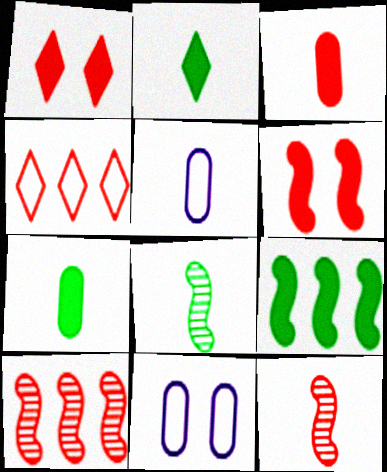[[2, 5, 12], 
[2, 10, 11]]